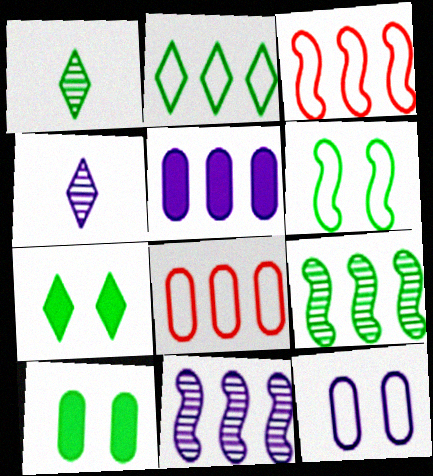[[1, 2, 7], 
[3, 4, 10]]